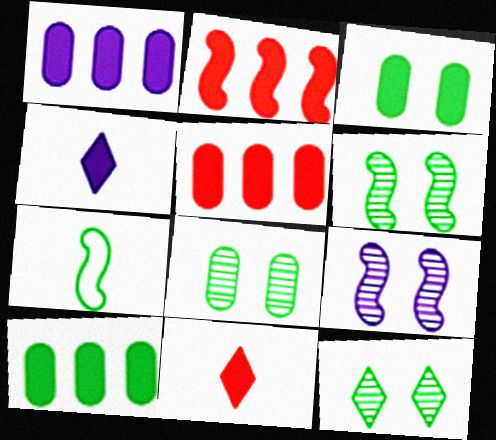[[1, 5, 10], 
[2, 3, 4], 
[2, 7, 9], 
[6, 8, 12], 
[7, 10, 12]]